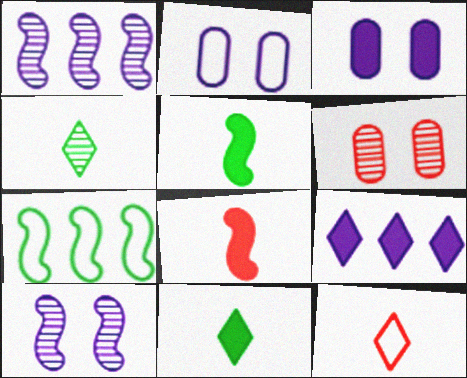[[1, 4, 6], 
[2, 7, 12], 
[7, 8, 10]]